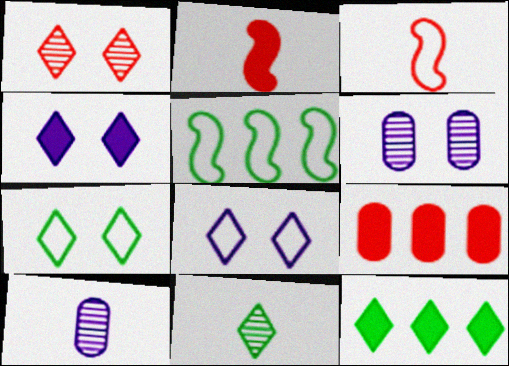[[1, 3, 9], 
[1, 4, 7], 
[3, 6, 12], 
[7, 11, 12]]